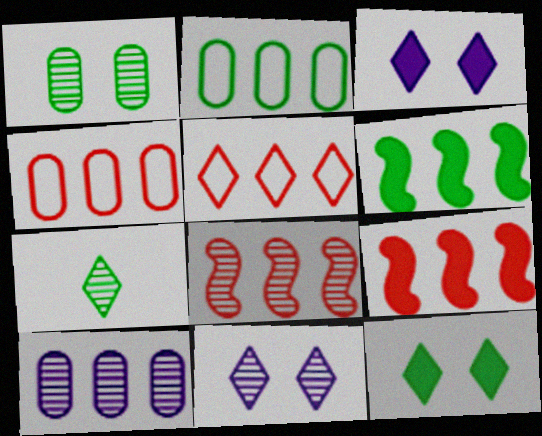[[3, 5, 7], 
[5, 6, 10]]